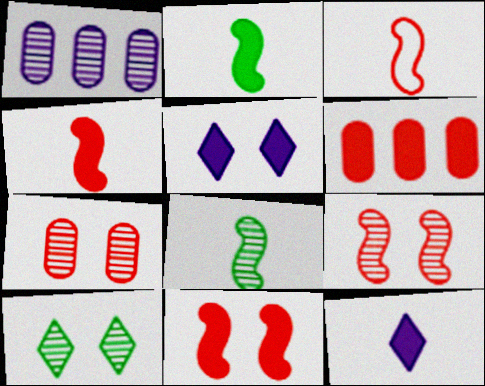[[2, 5, 6]]